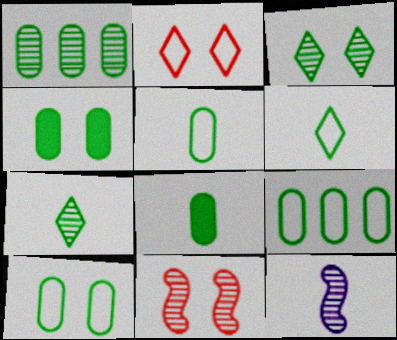[[1, 4, 5], 
[1, 8, 10], 
[5, 9, 10]]